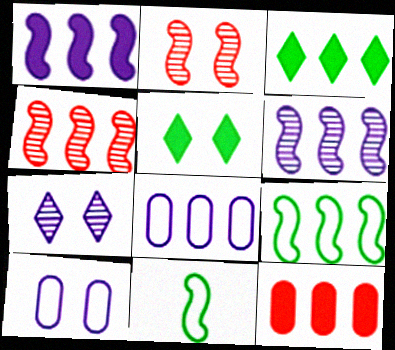[[1, 2, 11], 
[1, 3, 12], 
[1, 4, 9], 
[2, 5, 10], 
[3, 4, 8], 
[7, 11, 12]]